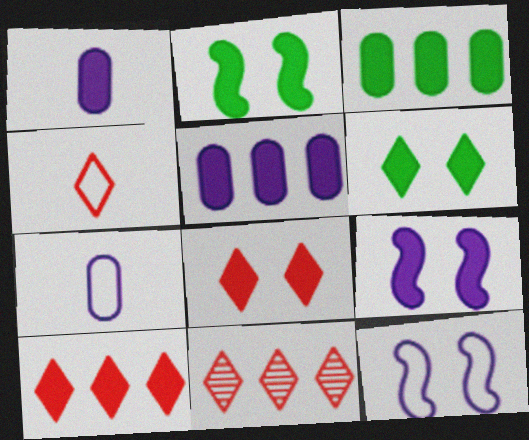[[1, 2, 10], 
[2, 7, 11], 
[4, 8, 11]]